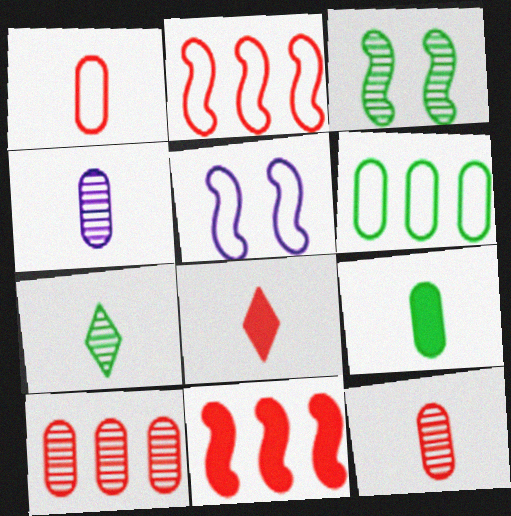[[1, 4, 9]]